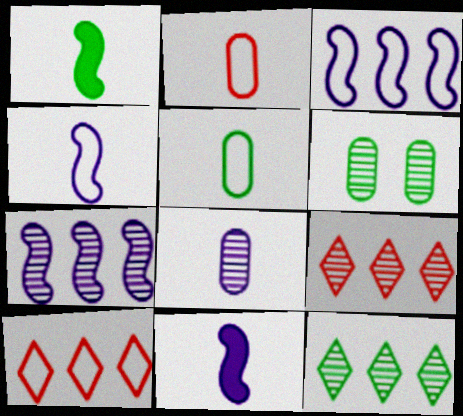[[6, 10, 11]]